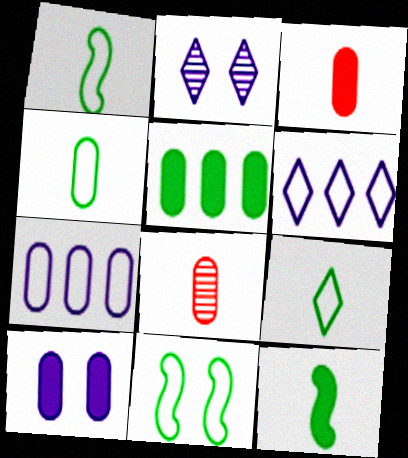[[1, 4, 9], 
[3, 5, 10]]